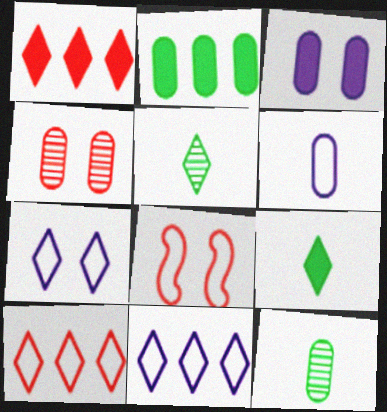[[1, 5, 7], 
[2, 4, 6]]